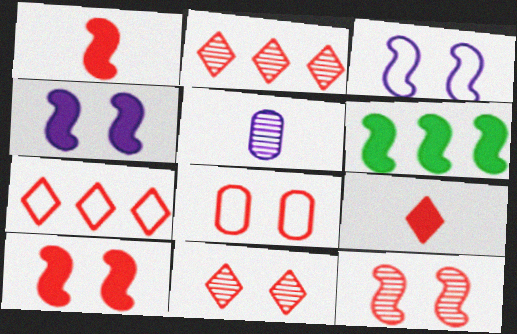[[1, 2, 8], 
[1, 4, 6], 
[7, 9, 11], 
[8, 10, 11]]